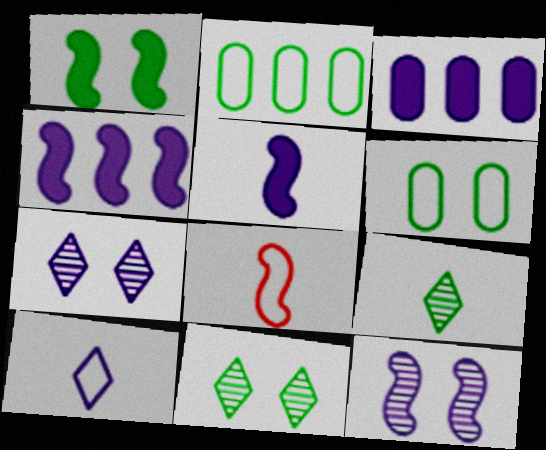[[1, 2, 9], 
[1, 6, 11], 
[3, 8, 11], 
[3, 10, 12]]